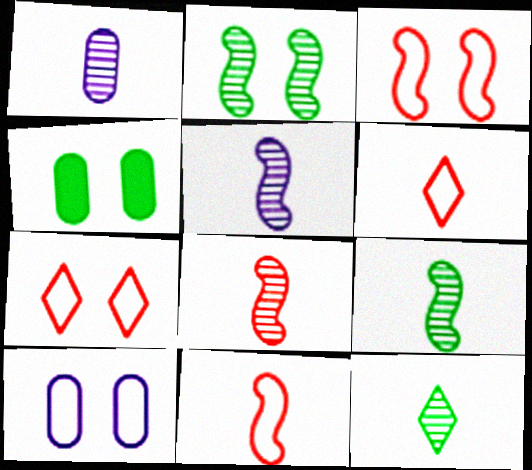[[1, 8, 12], 
[5, 8, 9]]